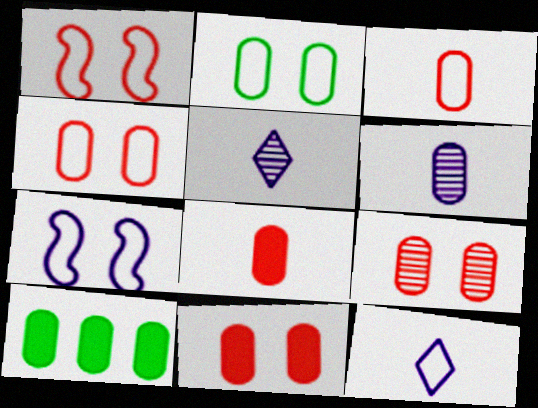[[1, 5, 10], 
[4, 6, 10], 
[4, 9, 11]]